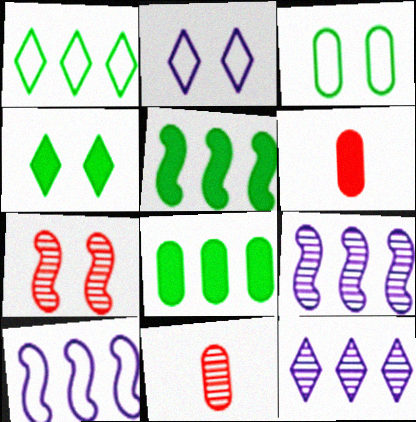[[2, 5, 11], 
[4, 10, 11]]